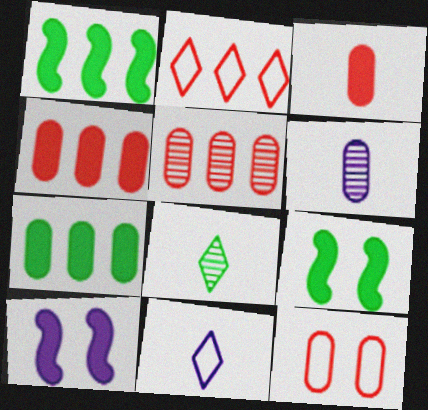[[2, 6, 9], 
[3, 5, 12], 
[5, 9, 11], 
[6, 7, 12]]